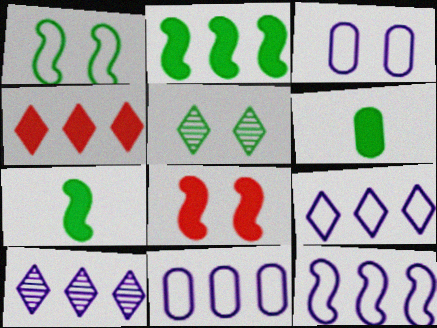[[3, 5, 8], 
[9, 11, 12]]